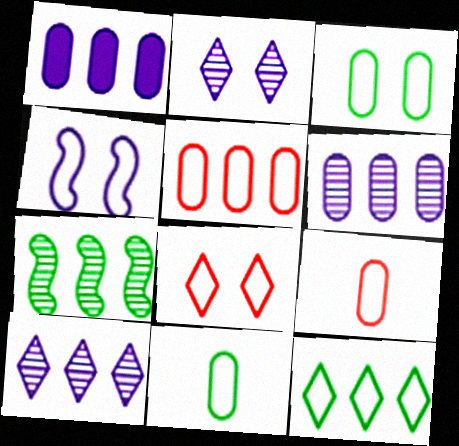[[3, 4, 8], 
[4, 9, 12]]